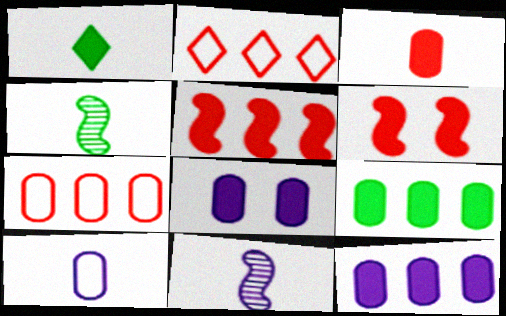[[1, 5, 8], 
[1, 6, 12], 
[2, 4, 8], 
[3, 8, 9]]